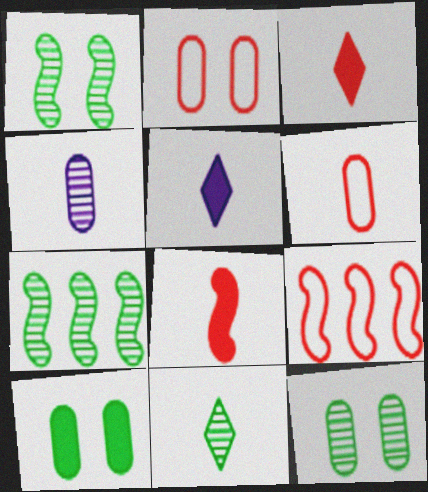[[2, 5, 7], 
[5, 9, 12], 
[7, 11, 12]]